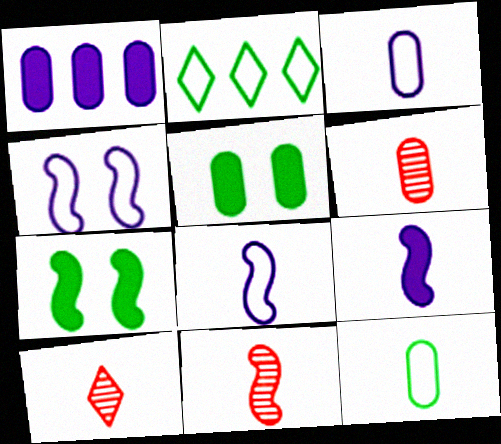[[6, 10, 11], 
[9, 10, 12]]